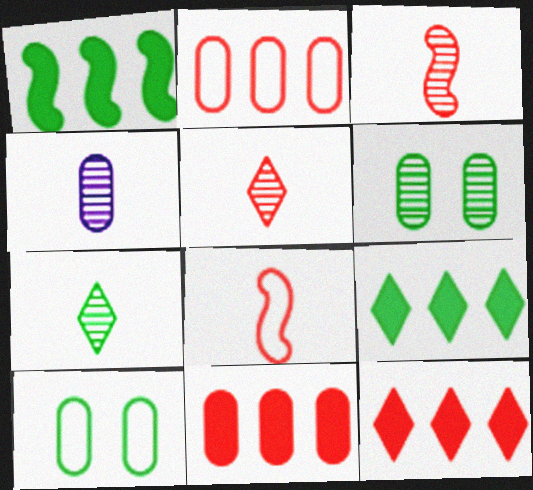[[1, 7, 10], 
[3, 4, 7], 
[4, 10, 11]]